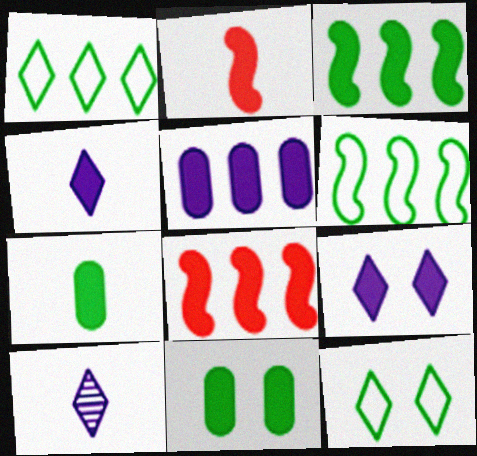[[2, 4, 7], 
[4, 8, 11], 
[7, 8, 9]]